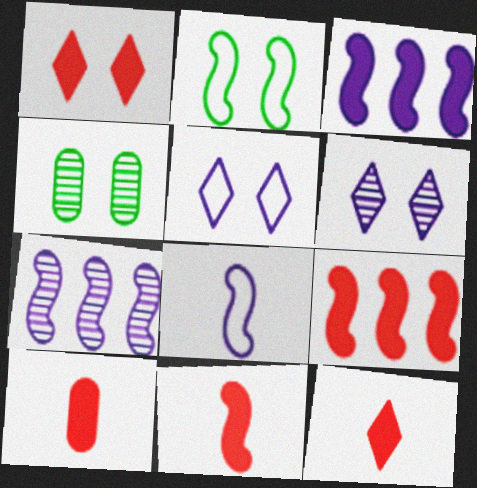[[1, 9, 10], 
[2, 7, 11], 
[10, 11, 12]]